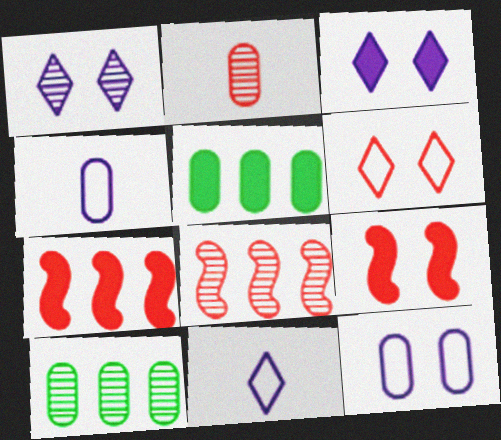[[2, 5, 12], 
[2, 6, 7], 
[9, 10, 11]]